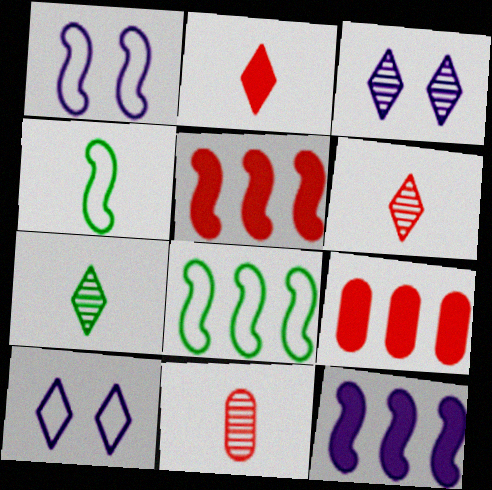[[1, 7, 9], 
[3, 4, 9]]